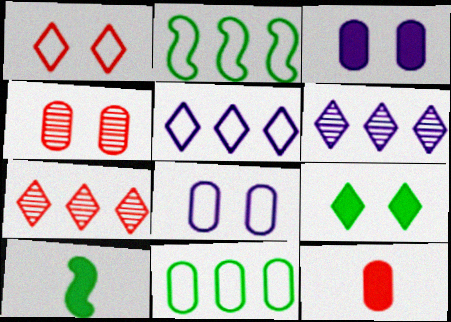[[4, 5, 10], 
[7, 8, 10]]